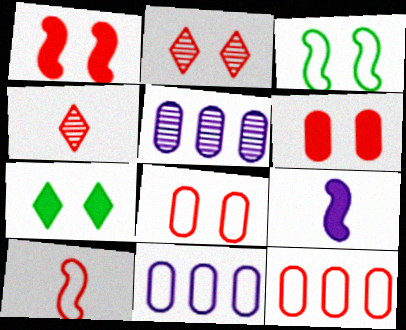[[1, 2, 8], 
[1, 4, 12], 
[5, 7, 10]]